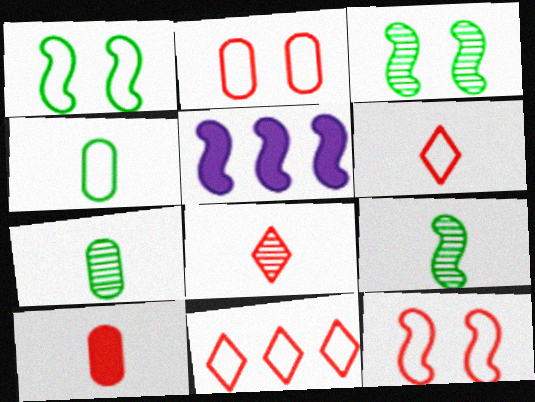[[5, 9, 12]]